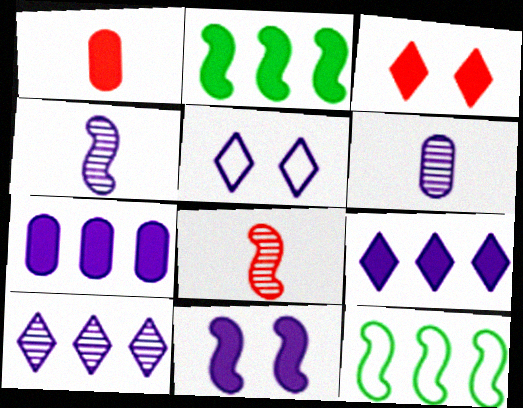[[3, 6, 12], 
[4, 5, 7], 
[8, 11, 12]]